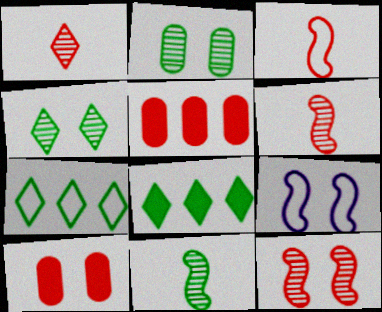[[4, 9, 10]]